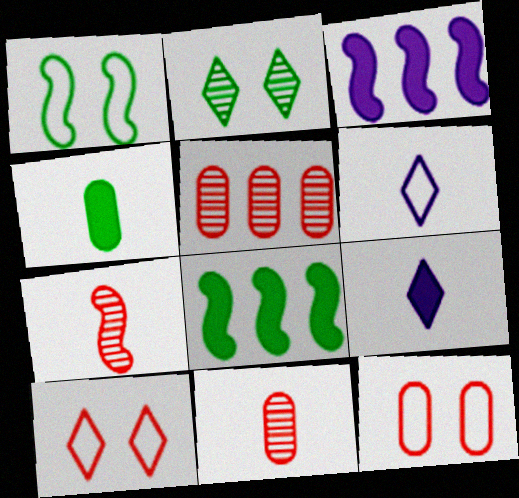[[1, 3, 7], 
[1, 5, 9], 
[4, 6, 7]]